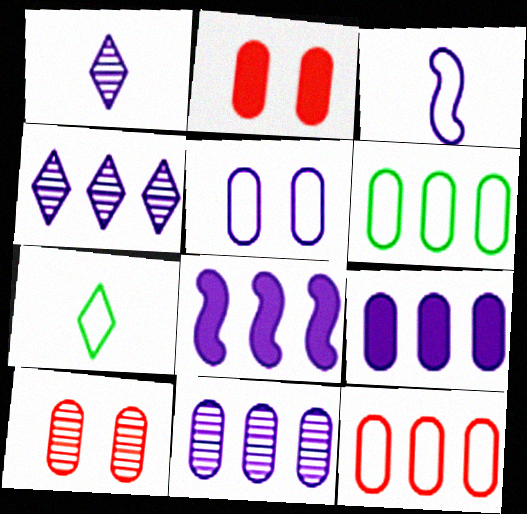[[1, 5, 8], 
[7, 8, 10]]